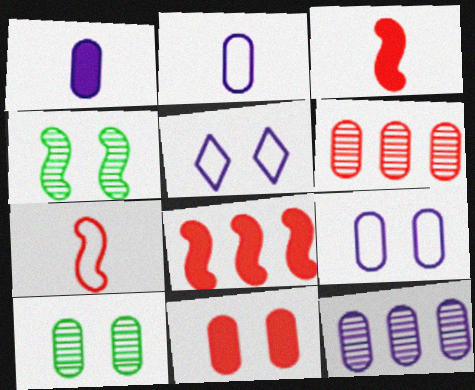[[1, 9, 12], 
[4, 5, 11], 
[9, 10, 11]]